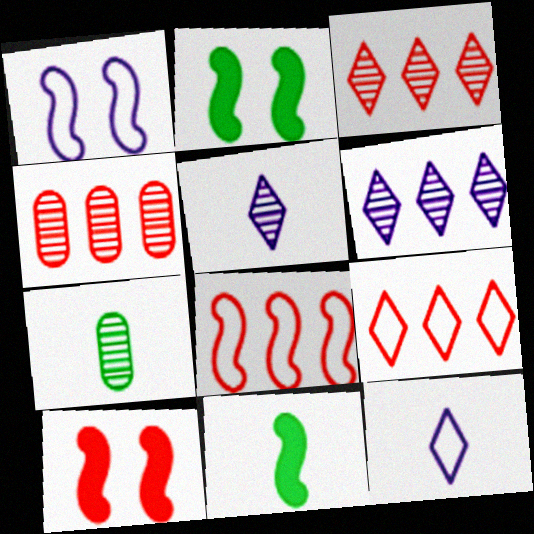[[2, 4, 12]]